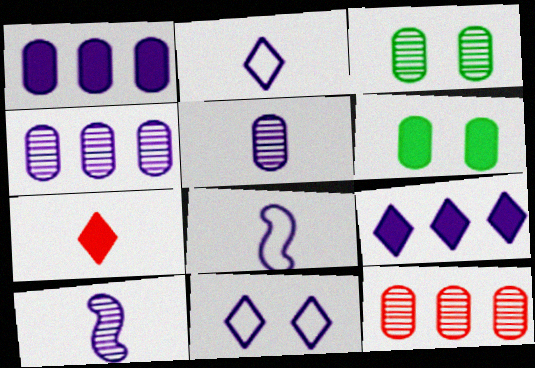[[1, 10, 11], 
[3, 5, 12]]